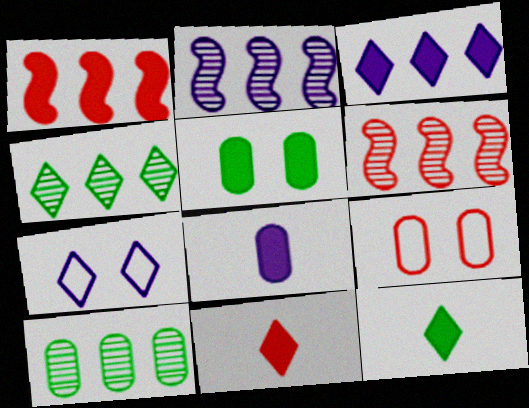[[2, 7, 8], 
[2, 9, 12], 
[4, 7, 11], 
[6, 9, 11], 
[8, 9, 10]]